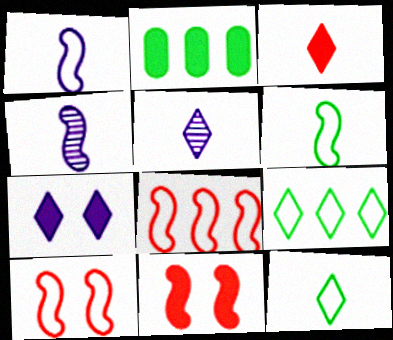[[2, 5, 10], 
[3, 5, 12]]